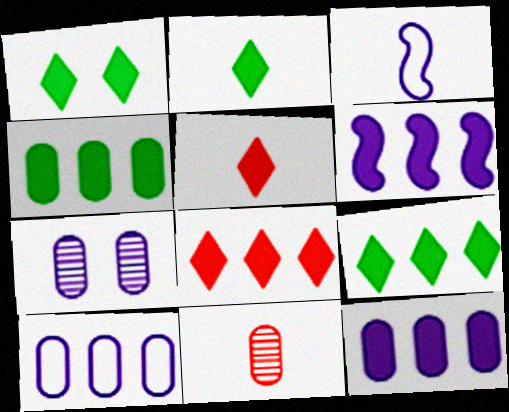[[1, 2, 9], 
[2, 3, 11], 
[4, 6, 8]]